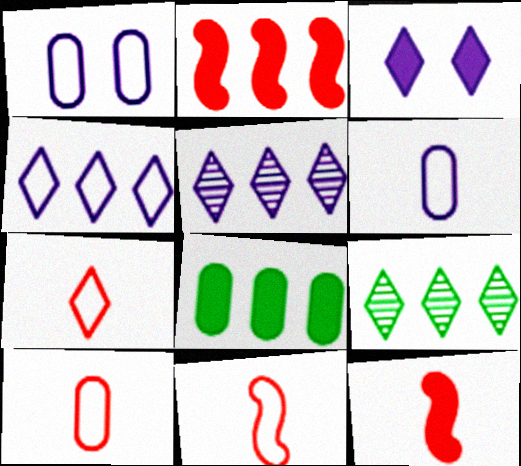[[1, 9, 12], 
[3, 7, 9], 
[3, 8, 12], 
[7, 10, 11]]